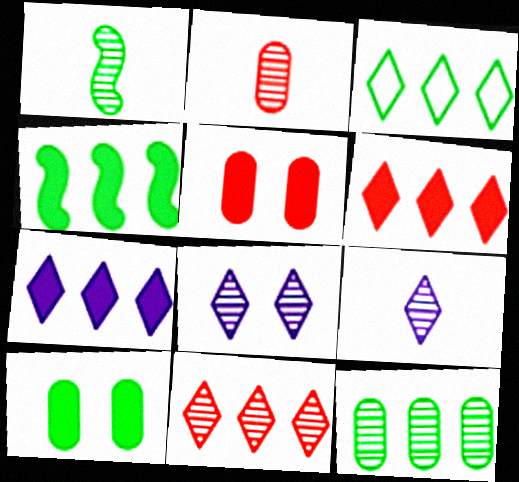[[1, 2, 9], 
[1, 3, 10], 
[3, 4, 12], 
[3, 7, 11]]